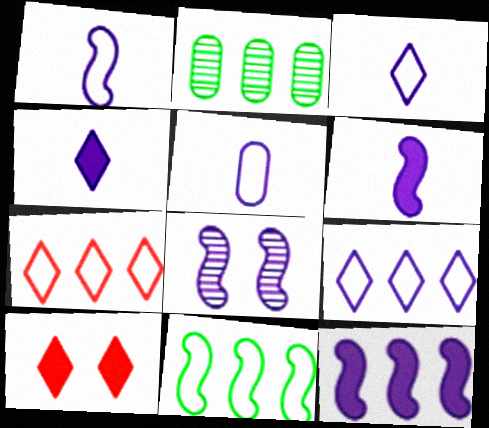[[1, 2, 10], 
[1, 3, 5], 
[1, 8, 12], 
[2, 7, 12]]